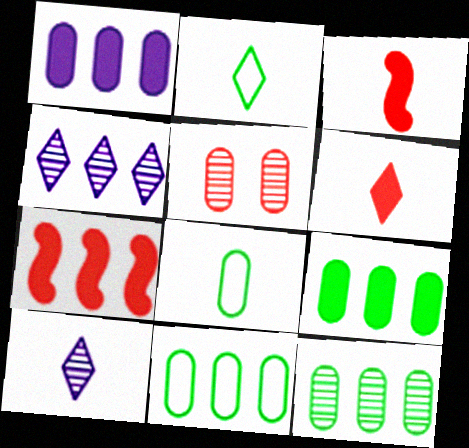[[1, 5, 8], 
[2, 6, 10], 
[3, 8, 10], 
[4, 7, 11], 
[9, 11, 12]]